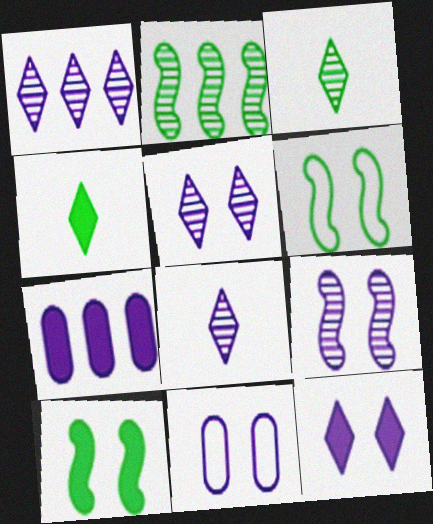[[1, 5, 8], 
[9, 11, 12]]